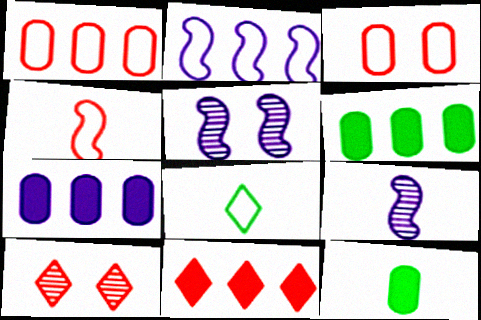[[2, 3, 8], 
[2, 10, 12]]